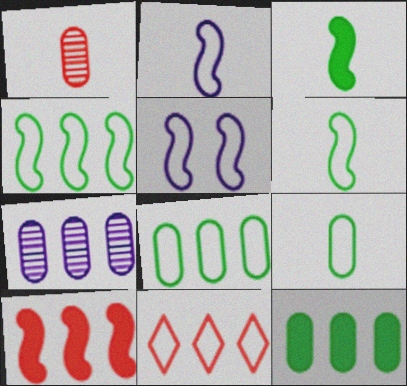[[5, 9, 11]]